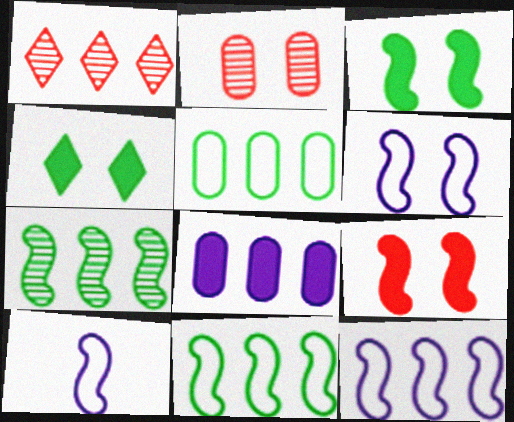[[1, 8, 11], 
[2, 4, 6], 
[6, 10, 12], 
[7, 9, 10]]